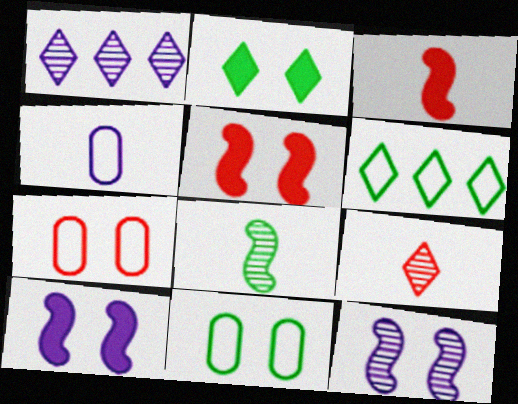[[1, 3, 11], 
[1, 4, 10], 
[2, 7, 12]]